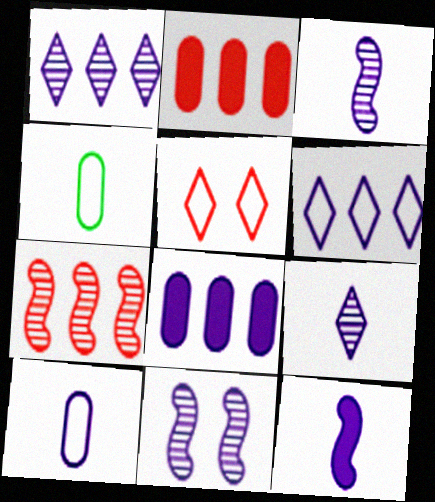[[9, 10, 12]]